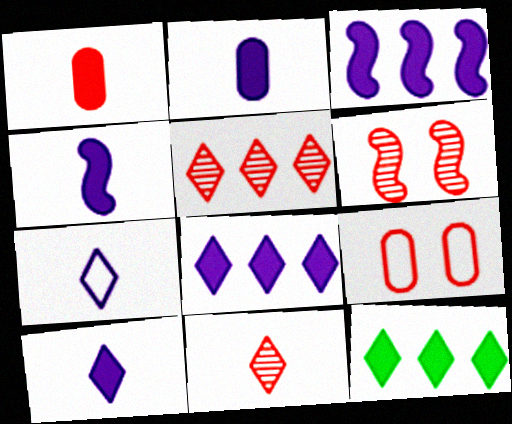[[2, 4, 10]]